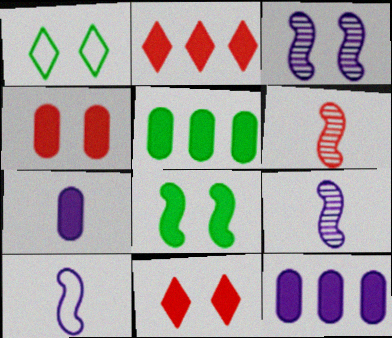[[1, 3, 4], 
[1, 6, 12], 
[2, 7, 8], 
[4, 5, 7]]